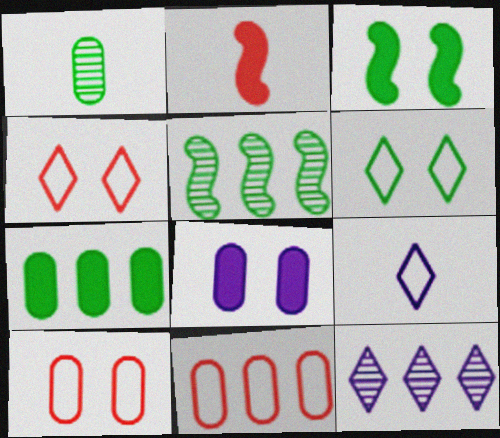[[1, 2, 9], 
[1, 8, 11]]